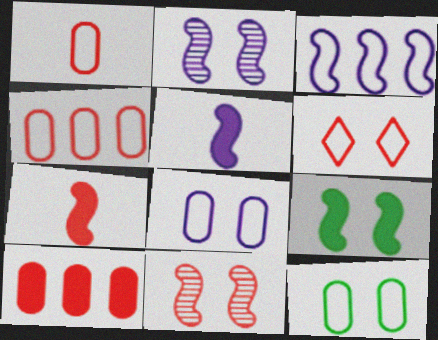[[2, 3, 5]]